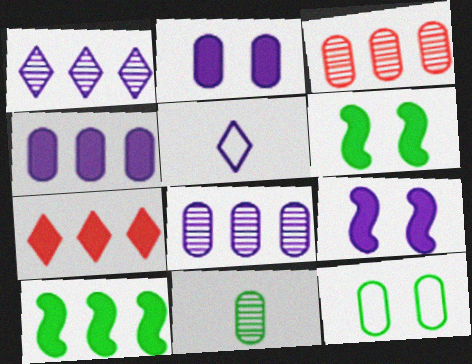[[3, 5, 6], 
[4, 7, 10], 
[5, 8, 9]]